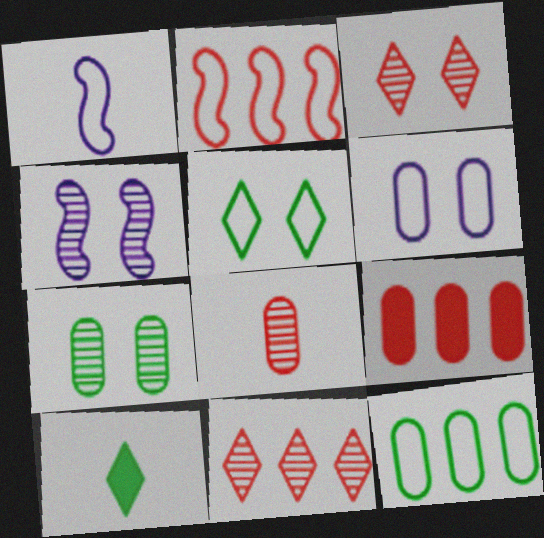[[1, 8, 10], 
[2, 9, 11], 
[3, 4, 7]]